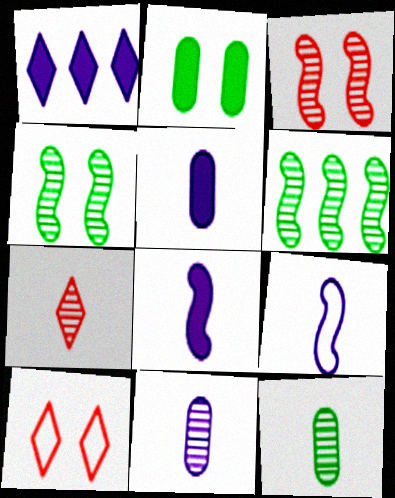[[5, 6, 10]]